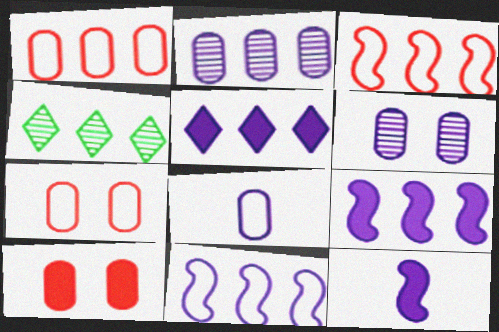[[1, 4, 9], 
[2, 5, 11], 
[4, 7, 12]]